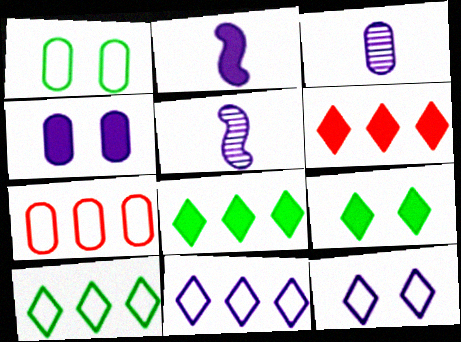[[1, 5, 6], 
[4, 5, 11], 
[5, 7, 9]]